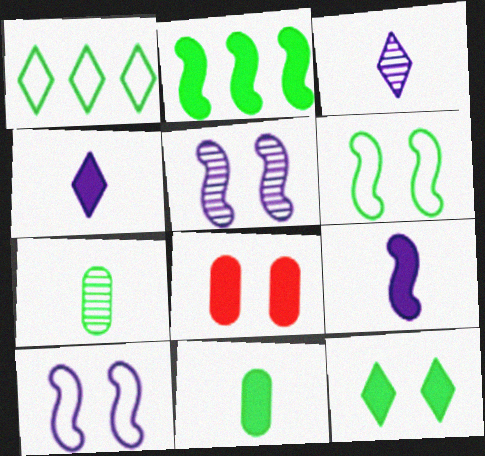[[2, 4, 8], 
[2, 11, 12]]